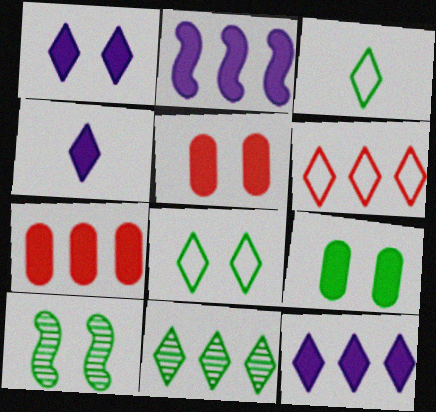[[1, 4, 12], 
[6, 11, 12], 
[8, 9, 10]]